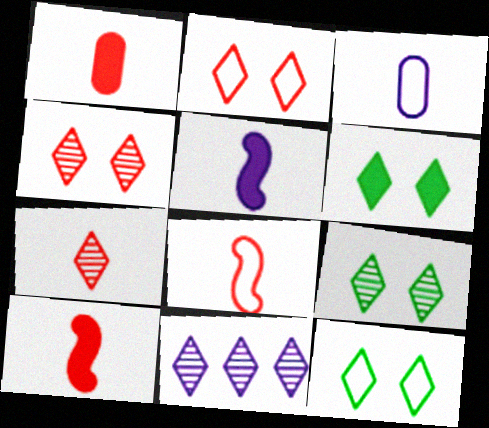[[1, 7, 8], 
[6, 9, 12], 
[7, 9, 11]]